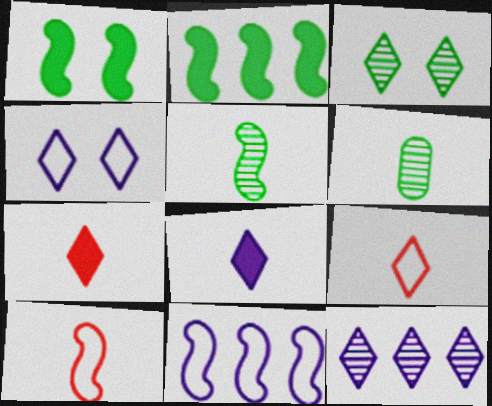[[4, 8, 12], 
[6, 8, 10]]